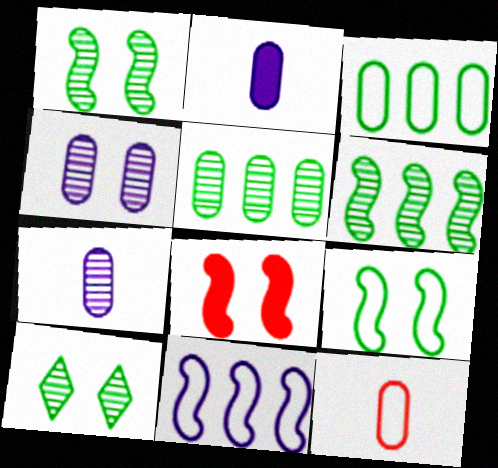[]